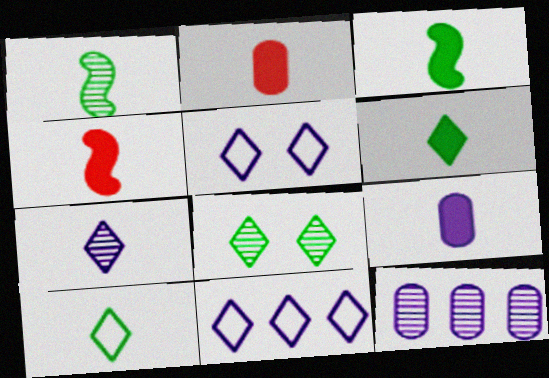[[4, 6, 9]]